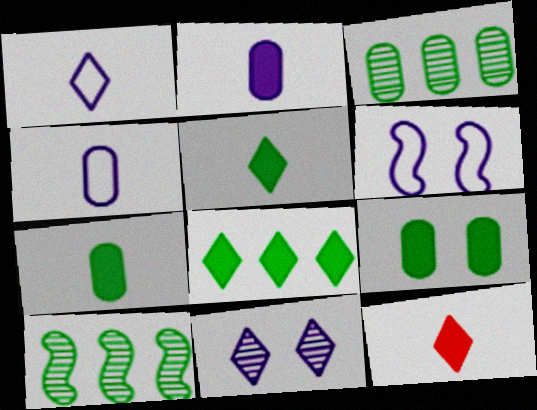[[3, 6, 12]]